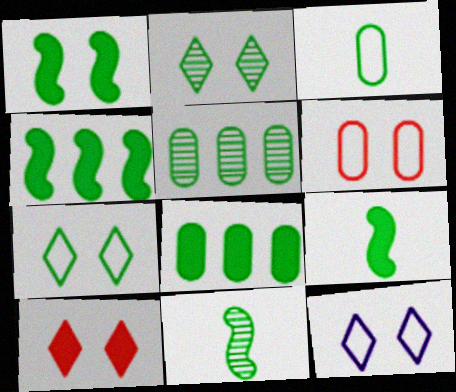[[1, 4, 9], 
[2, 3, 4], 
[2, 5, 11], 
[2, 10, 12], 
[5, 7, 9], 
[7, 8, 11]]